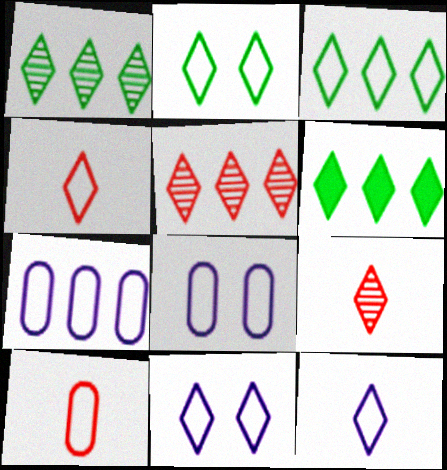[[1, 3, 6], 
[3, 4, 11], 
[6, 9, 11]]